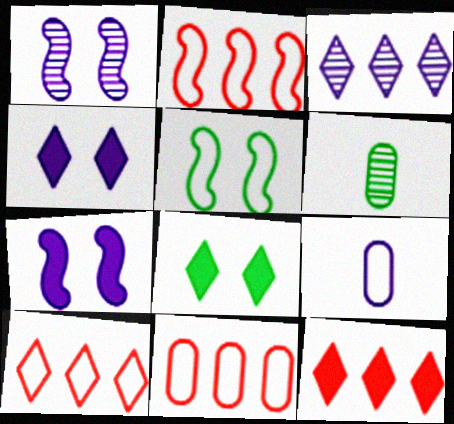[[2, 4, 6], 
[2, 10, 11], 
[3, 7, 9], 
[5, 9, 10], 
[6, 7, 10]]